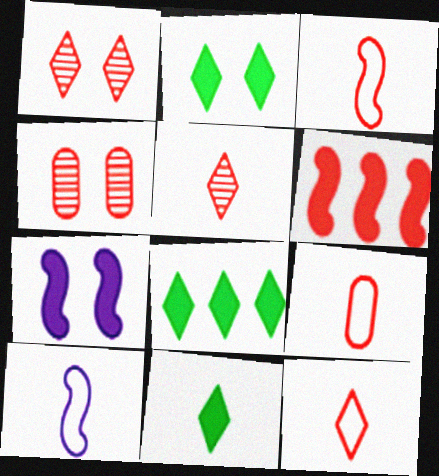[[1, 6, 9], 
[2, 8, 11], 
[3, 9, 12], 
[4, 6, 12], 
[4, 8, 10]]